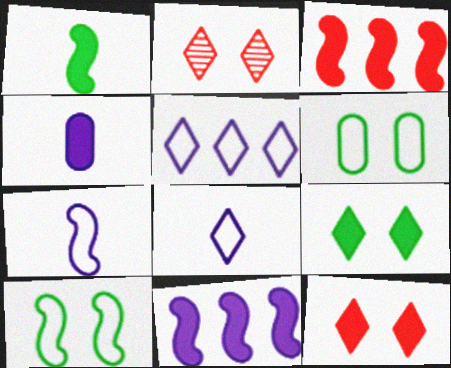[[3, 4, 9]]